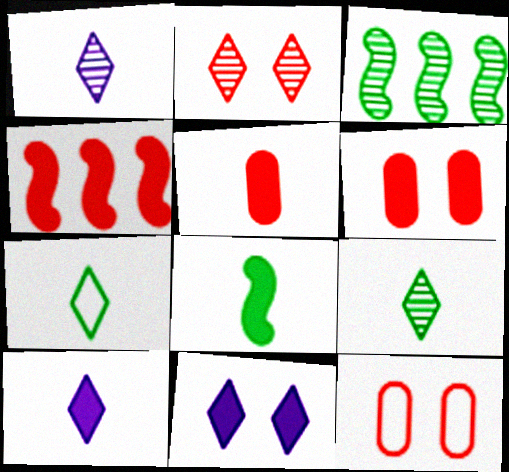[[3, 10, 12], 
[5, 8, 10]]